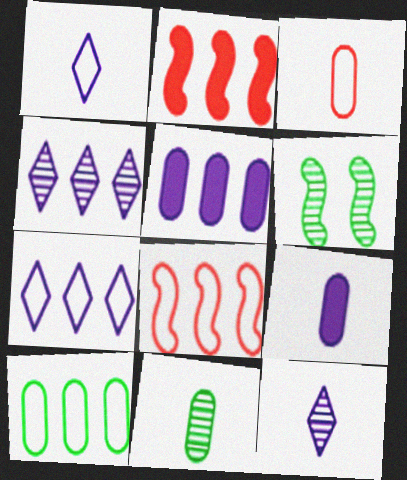[[2, 4, 10], 
[3, 9, 11], 
[7, 8, 10]]